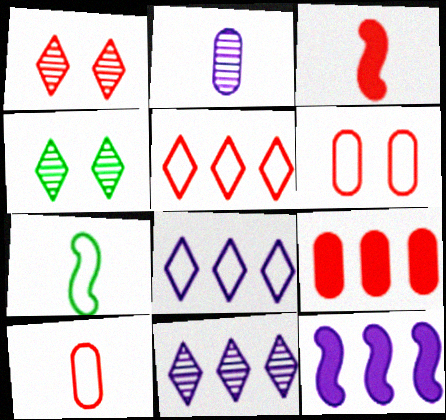[[4, 10, 12], 
[6, 7, 8]]